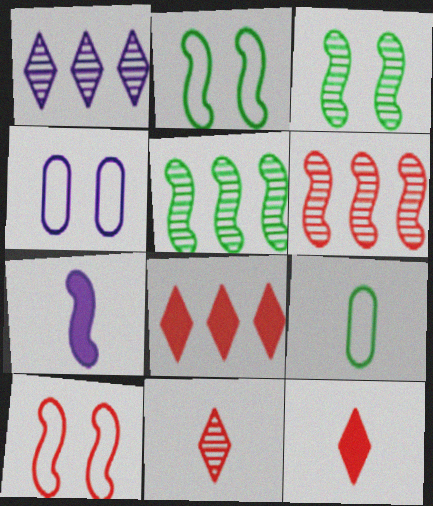[[1, 4, 7], 
[2, 6, 7], 
[4, 5, 12], 
[5, 7, 10], 
[7, 9, 11]]